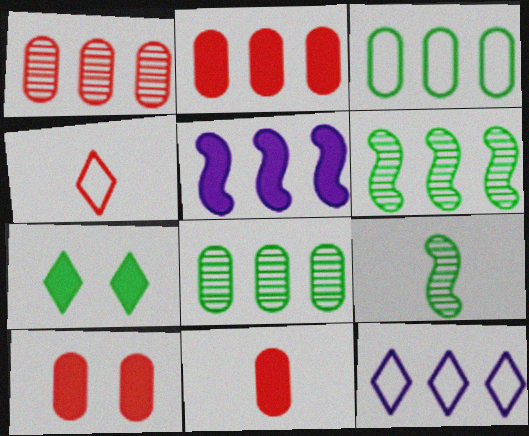[[2, 6, 12], 
[2, 10, 11], 
[3, 7, 9], 
[5, 7, 11], 
[9, 10, 12]]